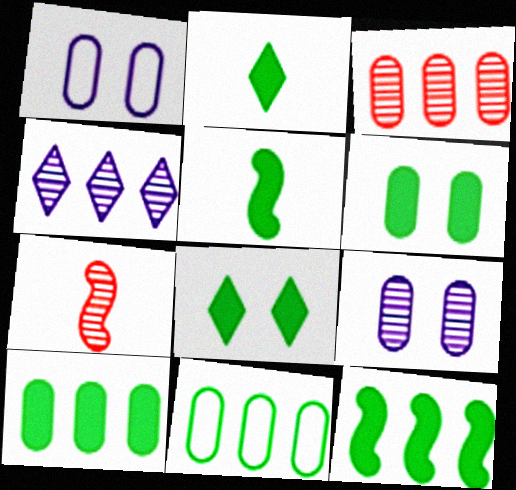[[2, 6, 12], 
[5, 8, 10]]